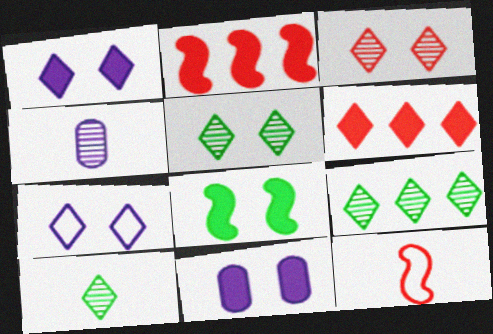[[5, 9, 10], 
[6, 7, 10], 
[9, 11, 12]]